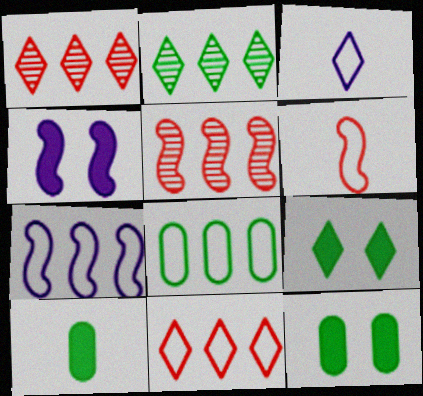[[1, 3, 9], 
[3, 5, 12], 
[7, 8, 11]]